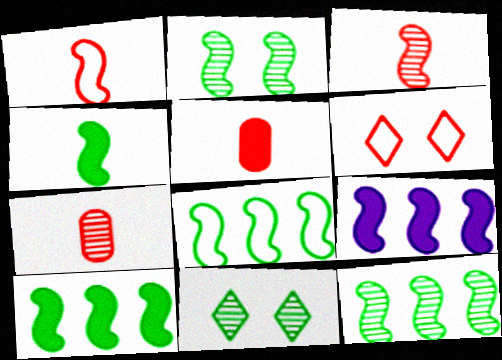[[1, 2, 9], 
[2, 4, 8], 
[8, 10, 12]]